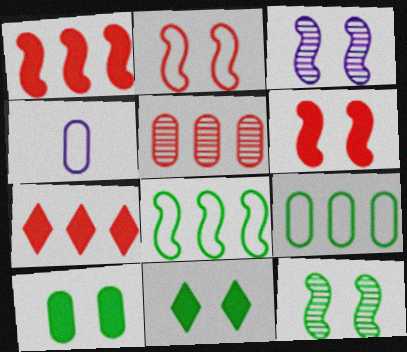[[4, 5, 10], 
[4, 7, 12]]